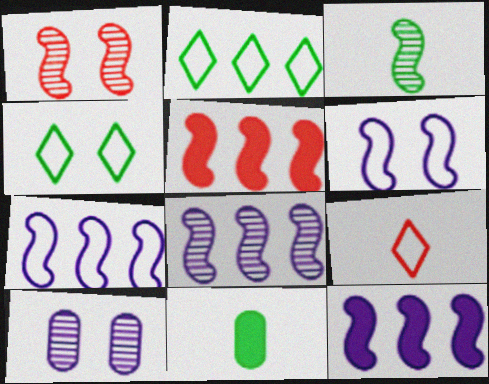[[1, 3, 8], 
[3, 5, 6], 
[7, 8, 12]]